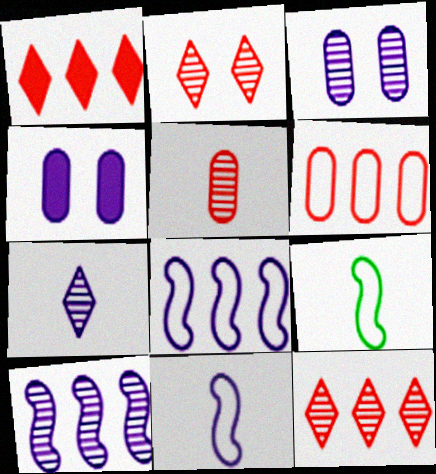[[1, 3, 9], 
[3, 7, 10], 
[4, 7, 8], 
[4, 9, 12]]